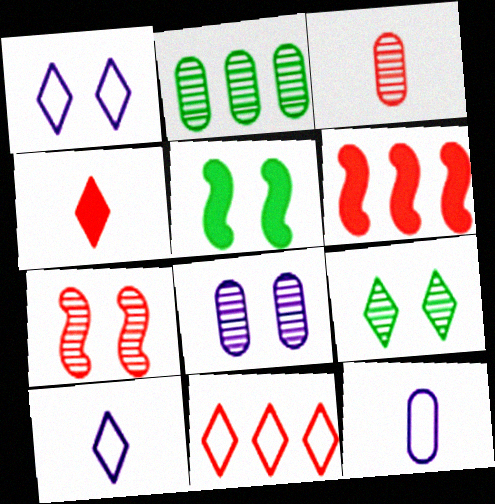[[2, 3, 8], 
[6, 9, 12], 
[7, 8, 9]]